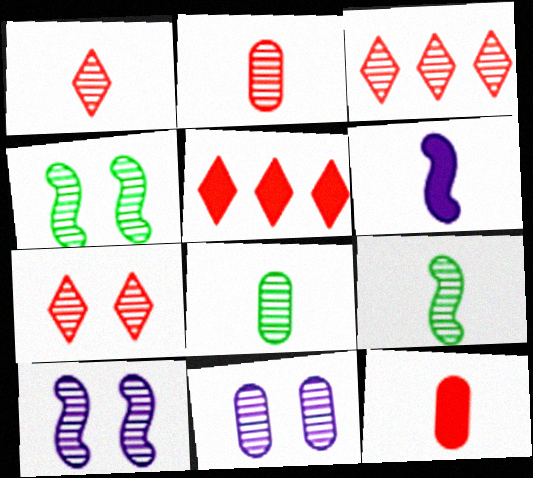[[1, 3, 7], 
[3, 8, 10], 
[3, 9, 11], 
[4, 7, 11]]